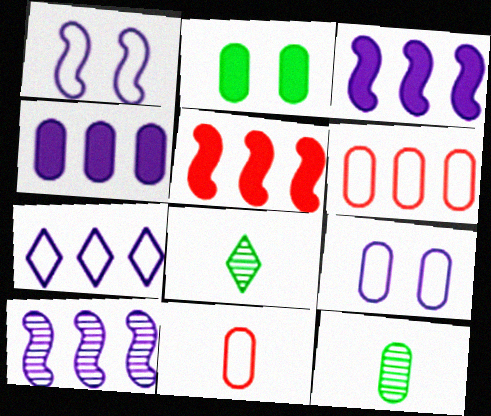[[4, 7, 10], 
[5, 8, 9]]